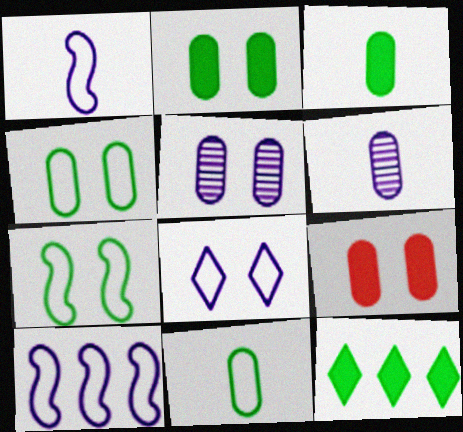[[4, 5, 9]]